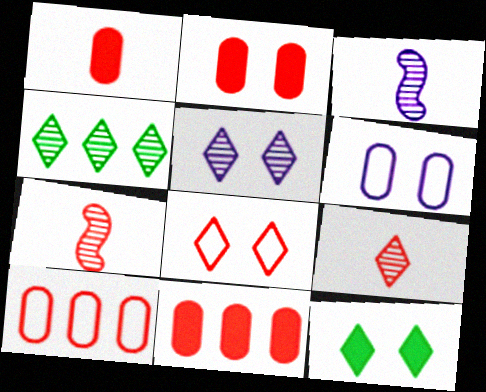[[1, 2, 11], 
[3, 10, 12], 
[4, 5, 9], 
[5, 8, 12], 
[7, 8, 11]]